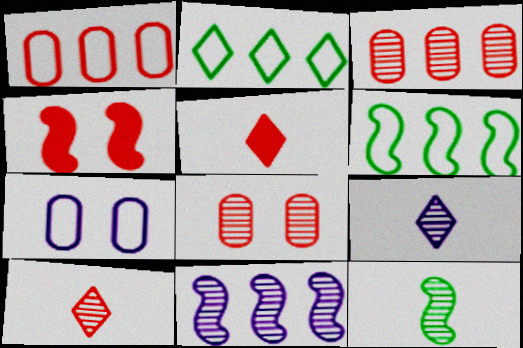[[1, 4, 10]]